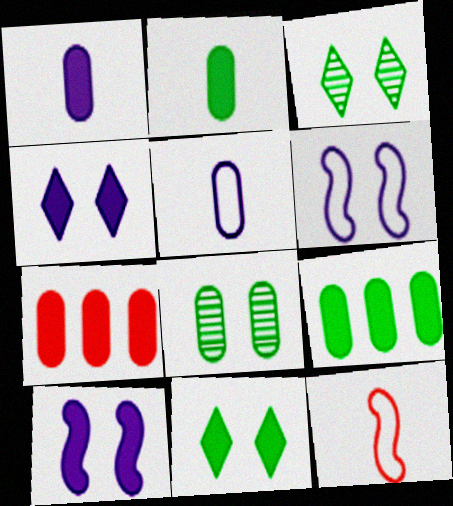[[5, 7, 8]]